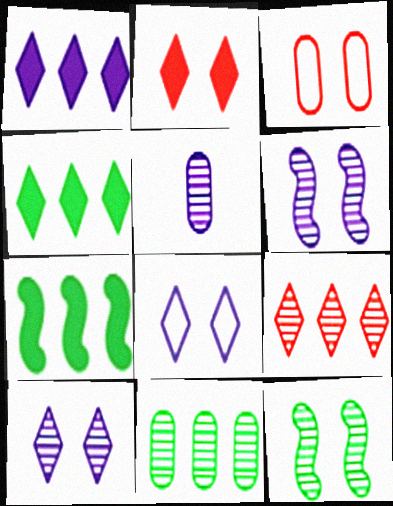[[5, 9, 12]]